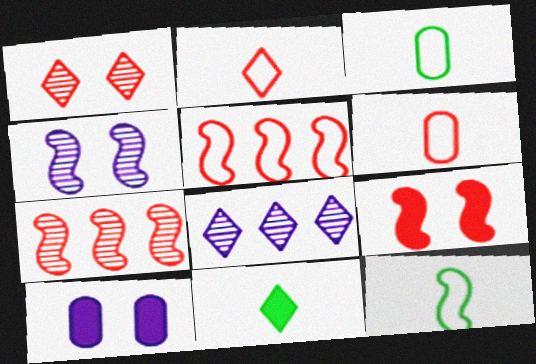[[3, 8, 9]]